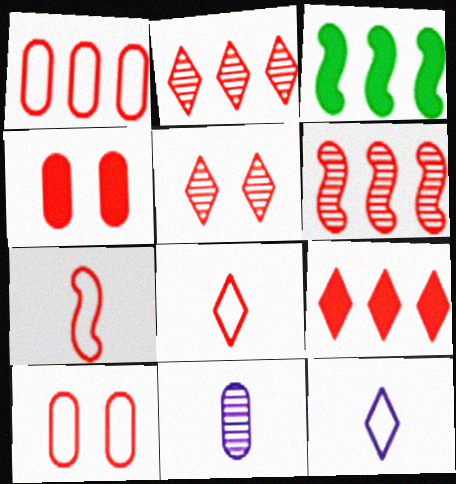[[1, 6, 9], 
[2, 4, 7], 
[4, 6, 8], 
[5, 8, 9]]